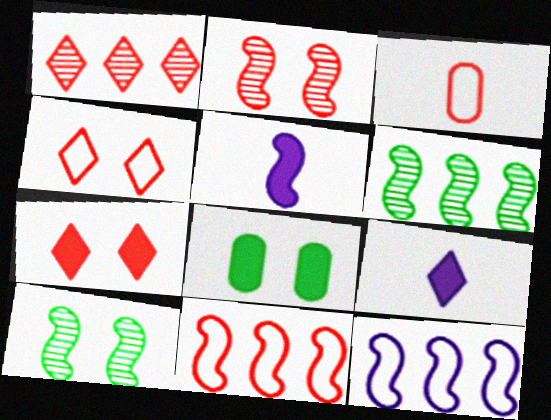[[3, 4, 11], 
[5, 10, 11]]